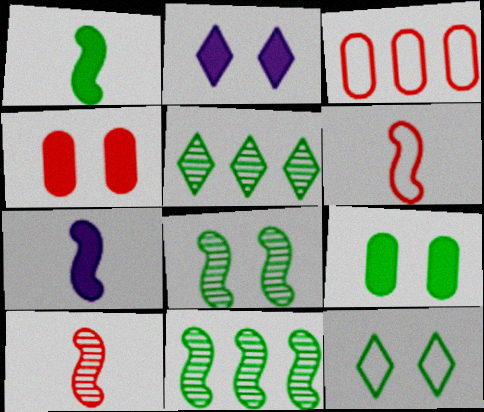[[8, 9, 12]]